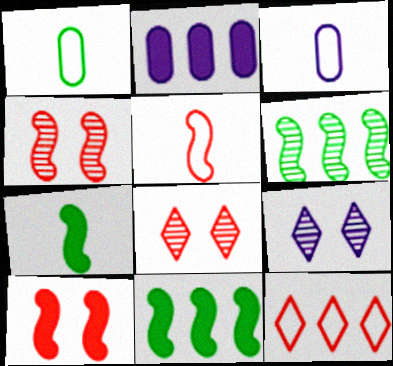[[2, 6, 12], 
[3, 8, 11]]